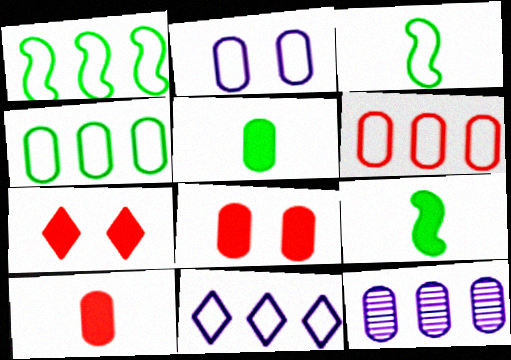[[1, 6, 11], 
[3, 7, 12]]